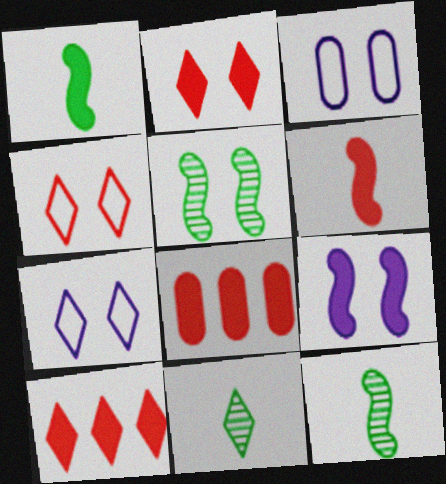[[2, 3, 5], 
[2, 6, 8], 
[3, 10, 12], 
[7, 8, 12], 
[7, 10, 11]]